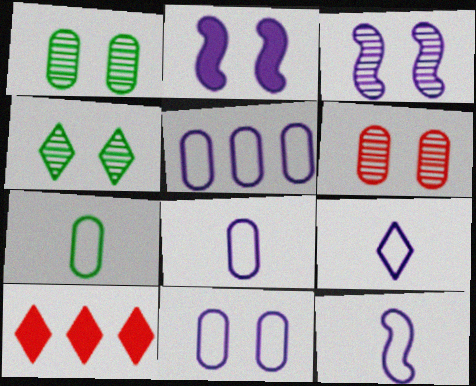[[1, 10, 12], 
[3, 4, 6], 
[3, 7, 10], 
[4, 9, 10], 
[5, 8, 11], 
[8, 9, 12]]